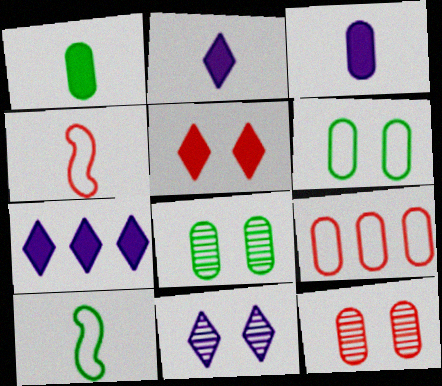[[3, 8, 9], 
[4, 7, 8], 
[7, 10, 12]]